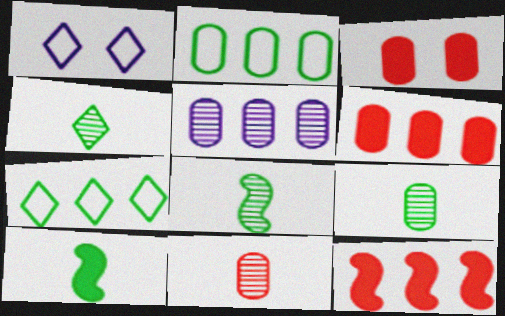[[1, 6, 8], 
[1, 9, 12], 
[2, 5, 6], 
[4, 8, 9], 
[5, 7, 12]]